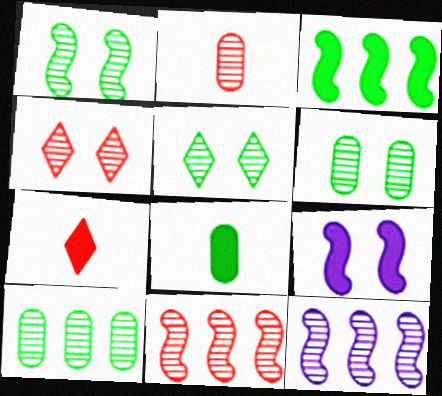[[1, 5, 6], 
[2, 4, 11], 
[2, 5, 12]]